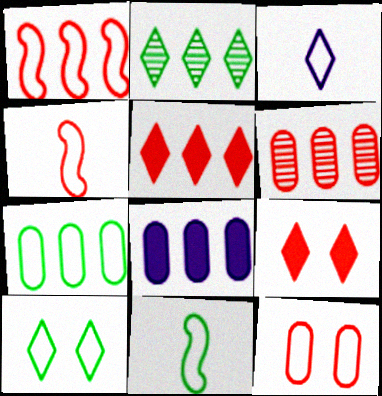[[1, 2, 8], 
[1, 5, 6], 
[2, 3, 9], 
[4, 6, 9], 
[6, 7, 8], 
[7, 10, 11]]